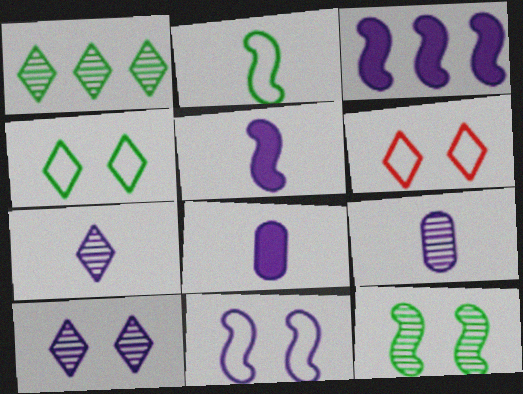[]